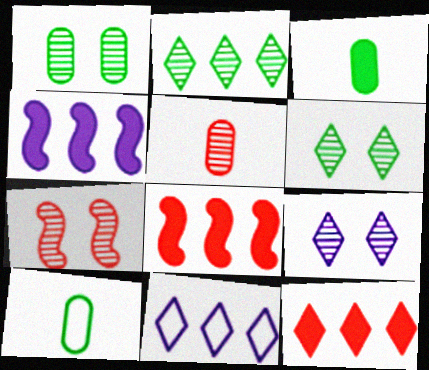[[1, 7, 9], 
[2, 11, 12], 
[3, 7, 11], 
[8, 9, 10]]